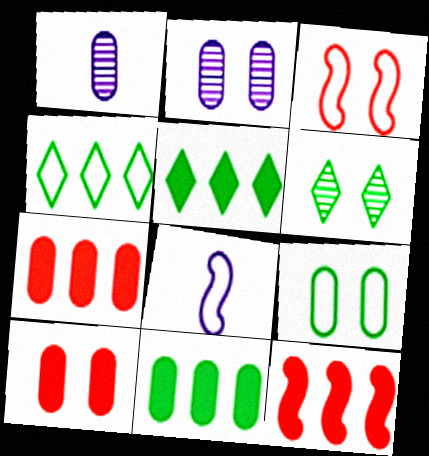[[1, 3, 5], 
[1, 7, 9], 
[2, 9, 10], 
[6, 7, 8]]